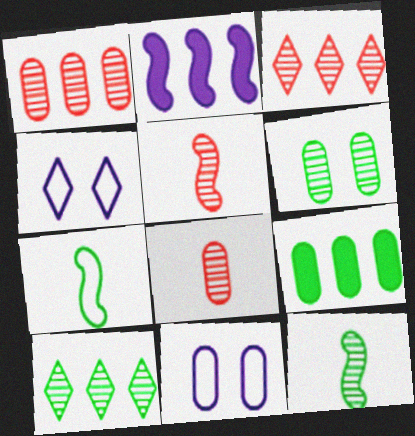[[4, 5, 9], 
[6, 10, 12], 
[8, 9, 11]]